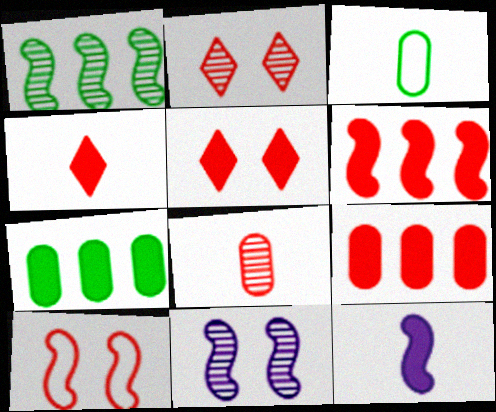[[1, 10, 12], 
[5, 7, 12]]